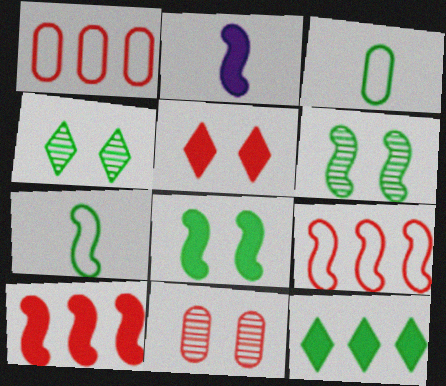[[1, 2, 4], 
[2, 6, 9], 
[2, 8, 10], 
[3, 6, 12]]